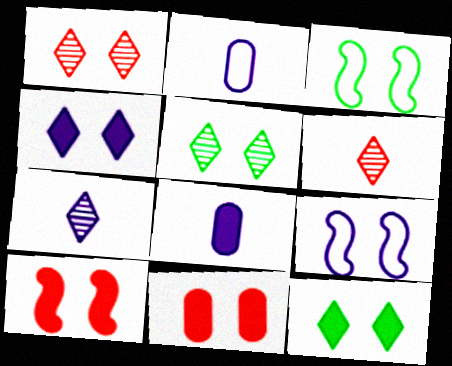[[5, 9, 11]]